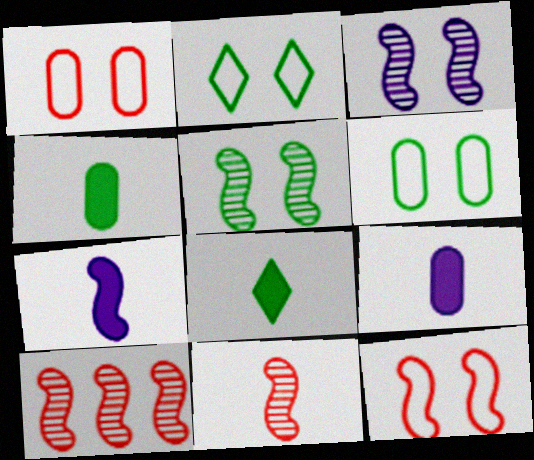[[2, 9, 10]]